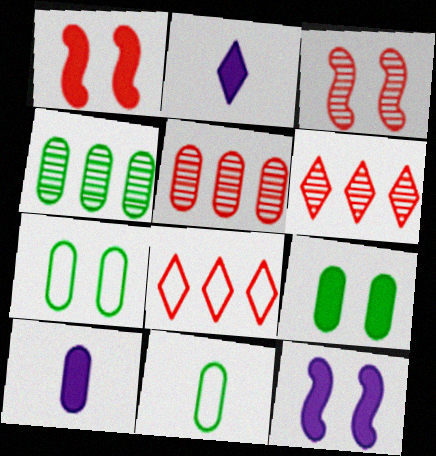[[4, 9, 11], 
[5, 7, 10], 
[6, 11, 12]]